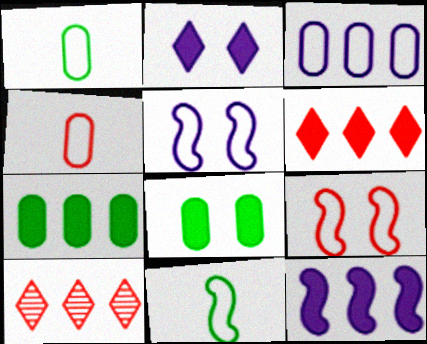[[6, 7, 12]]